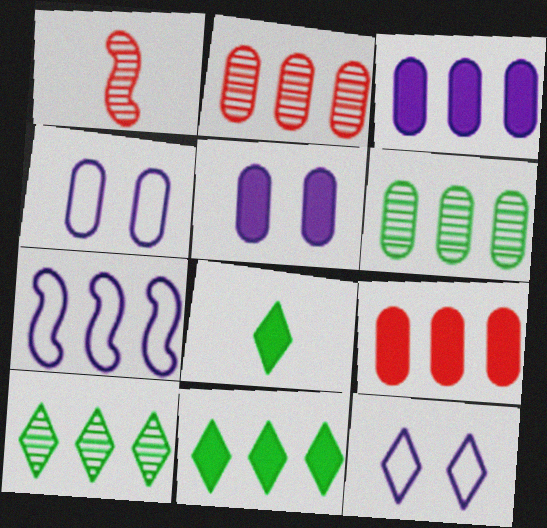[[1, 4, 11], 
[2, 7, 11], 
[7, 9, 10]]